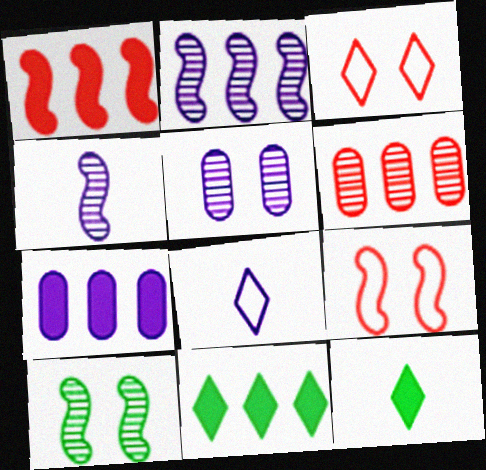[[1, 7, 11]]